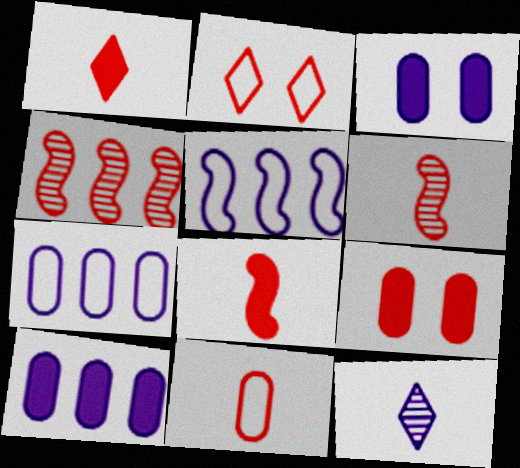[[1, 6, 11], 
[3, 5, 12]]